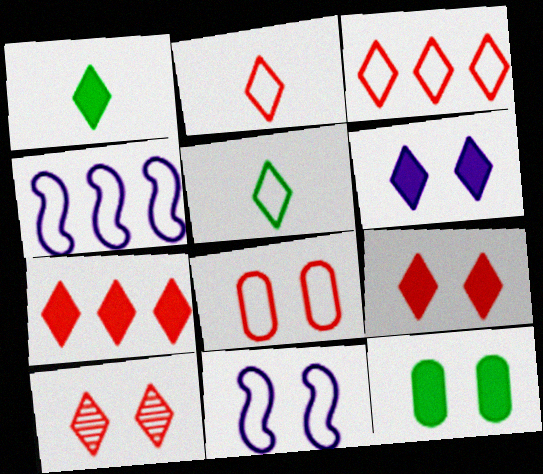[[1, 6, 7], 
[2, 7, 10], 
[4, 5, 8], 
[10, 11, 12]]